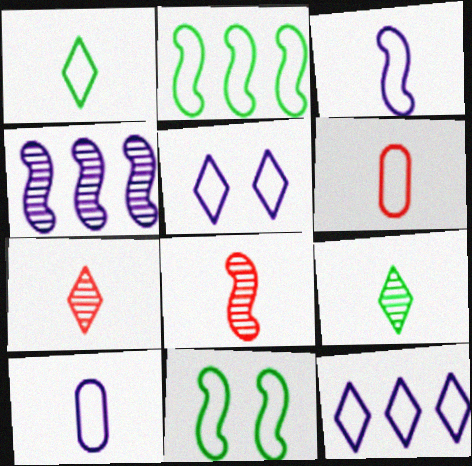[[1, 3, 6], 
[2, 5, 6], 
[6, 11, 12]]